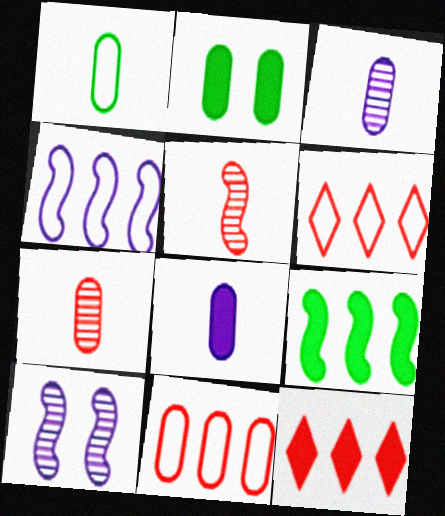[[1, 7, 8], 
[1, 10, 12], 
[2, 3, 11]]